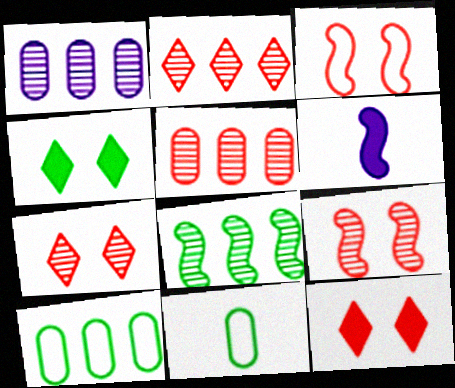[[1, 2, 8], 
[3, 6, 8], 
[4, 8, 11], 
[6, 7, 10]]